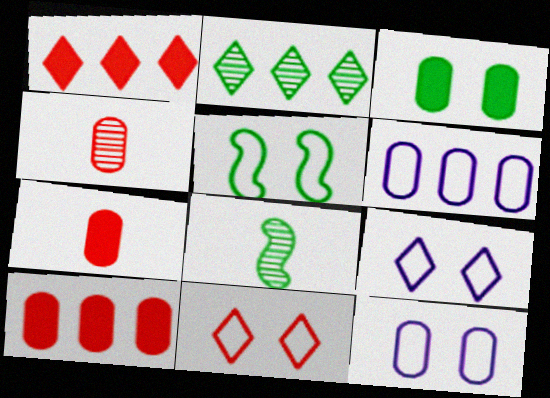[[1, 8, 12], 
[3, 4, 6], 
[5, 11, 12], 
[8, 9, 10]]